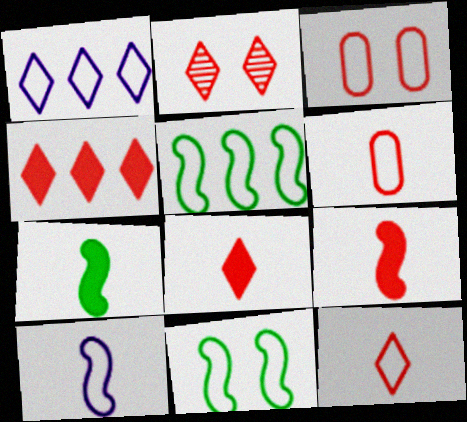[[1, 6, 11], 
[2, 4, 12]]